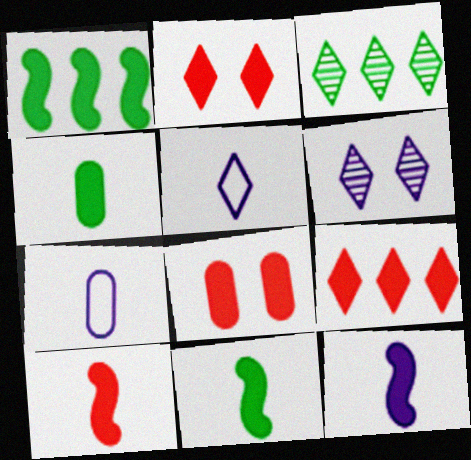[[2, 3, 5], 
[8, 9, 10], 
[10, 11, 12]]